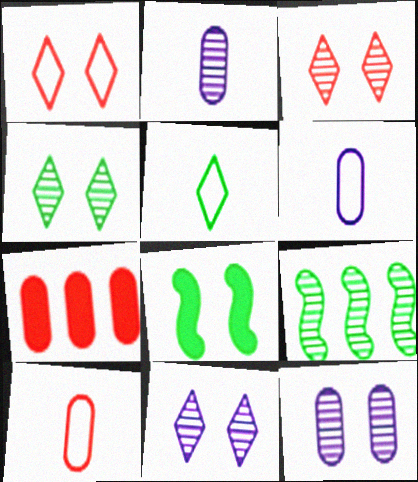[[1, 8, 12], 
[2, 3, 9], 
[3, 4, 11]]